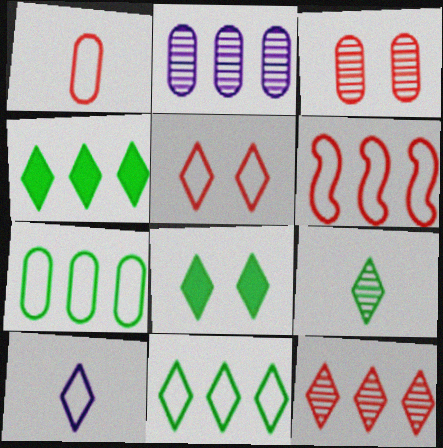[[1, 5, 6], 
[2, 4, 6], 
[5, 10, 11], 
[8, 9, 11], 
[8, 10, 12]]